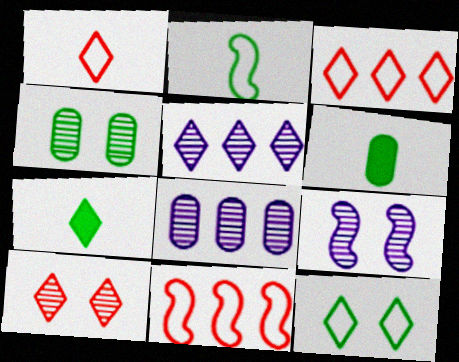[[3, 6, 9], 
[4, 9, 10]]